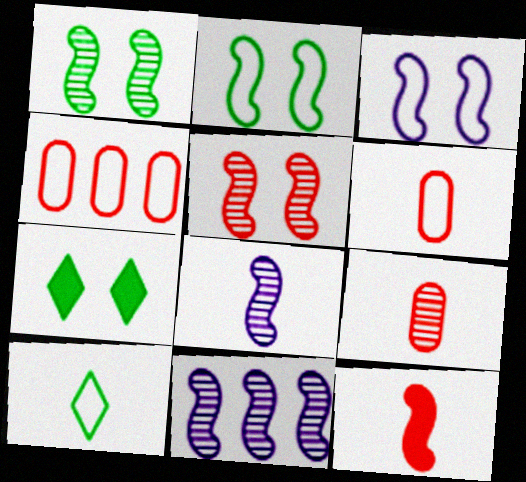[[2, 11, 12], 
[3, 4, 10], 
[4, 7, 8], 
[6, 7, 11]]